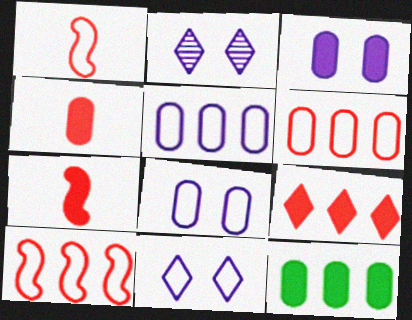[[1, 2, 12], 
[3, 4, 12]]